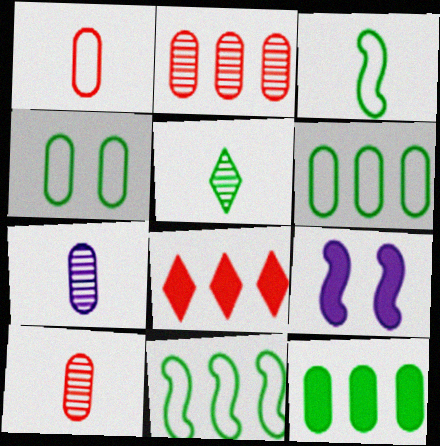[]